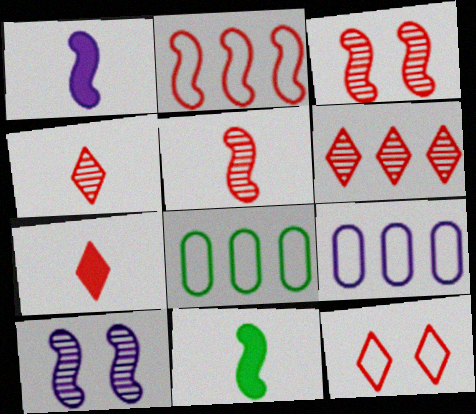[[2, 10, 11], 
[6, 7, 12], 
[7, 8, 10]]